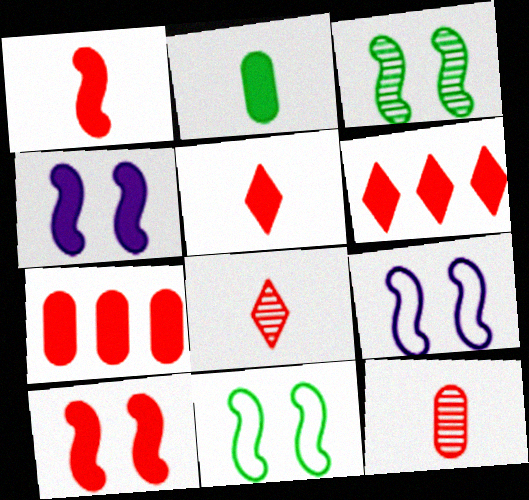[[2, 4, 6], 
[3, 9, 10], 
[5, 7, 10]]